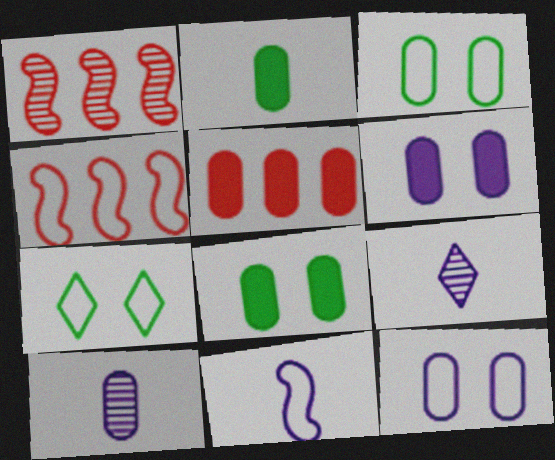[[2, 5, 6], 
[3, 5, 10], 
[4, 8, 9]]